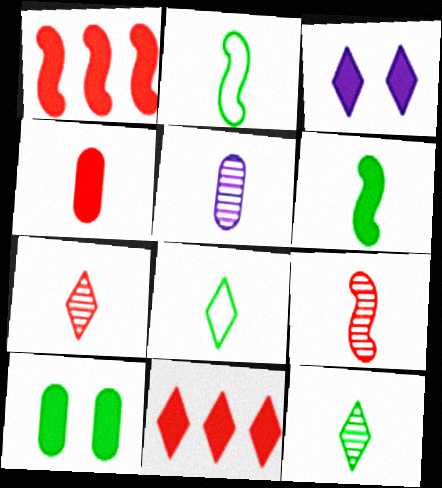[[5, 9, 12]]